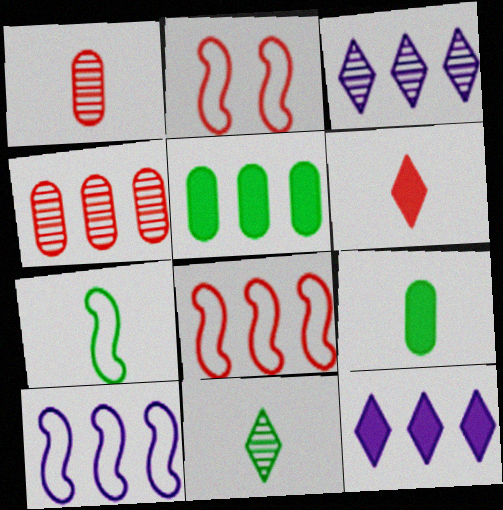[[2, 3, 9], 
[2, 4, 6], 
[2, 7, 10], 
[3, 5, 8], 
[7, 9, 11]]